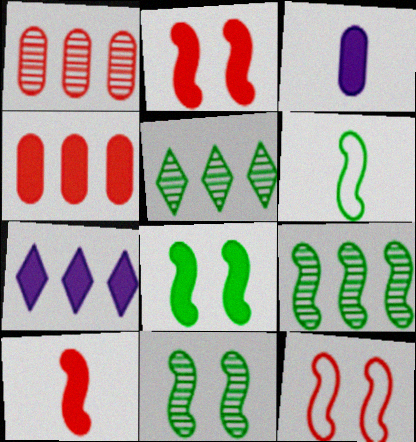[[3, 5, 12], 
[6, 8, 9]]